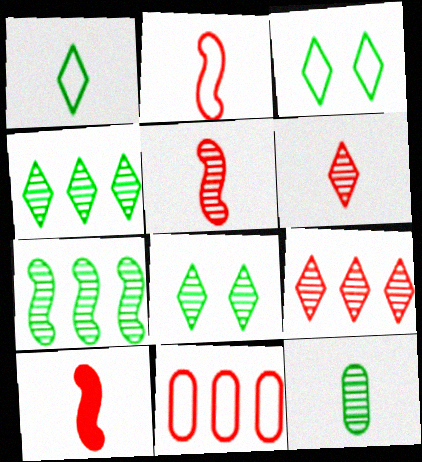[[2, 5, 10], 
[7, 8, 12]]